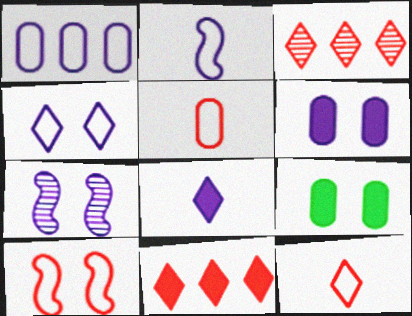[[1, 2, 4], 
[1, 7, 8], 
[2, 3, 9], 
[4, 6, 7]]